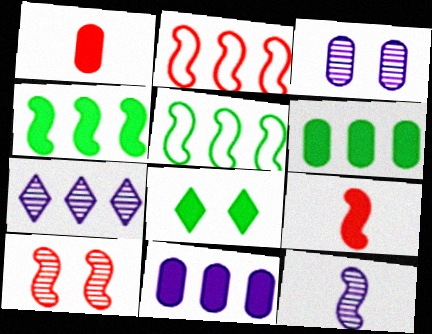[[2, 6, 7], 
[2, 9, 10], 
[3, 7, 12], 
[8, 9, 11]]